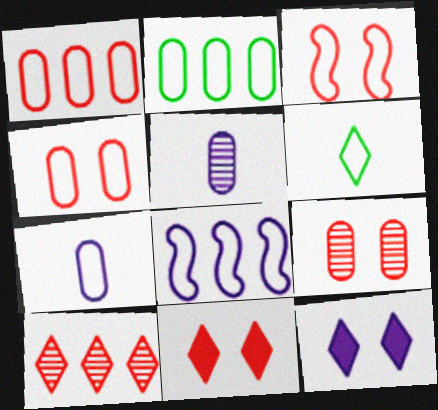[[2, 4, 7], 
[3, 9, 11], 
[4, 6, 8], 
[5, 8, 12], 
[6, 10, 12]]